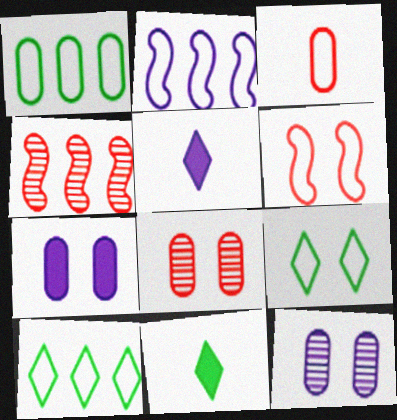[[2, 3, 9], 
[2, 5, 12], 
[2, 8, 11]]